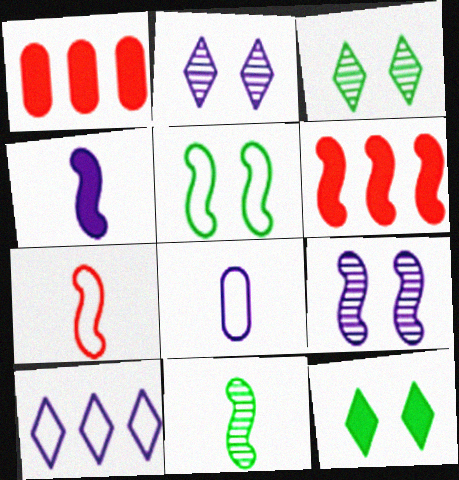[[1, 4, 12], 
[3, 6, 8], 
[4, 7, 11]]